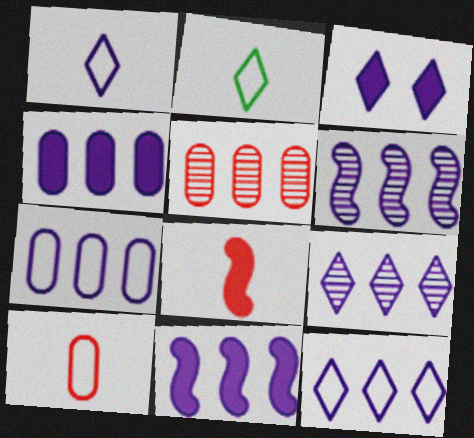[[1, 3, 9], 
[4, 6, 12], 
[7, 9, 11]]